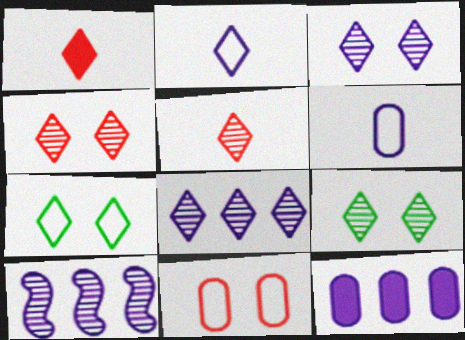[[1, 7, 8], 
[3, 4, 9], 
[5, 8, 9]]